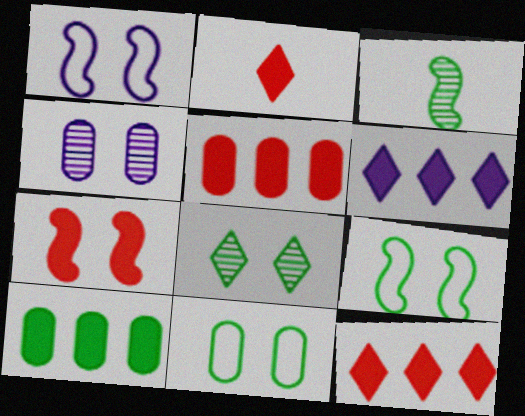[[2, 5, 7]]